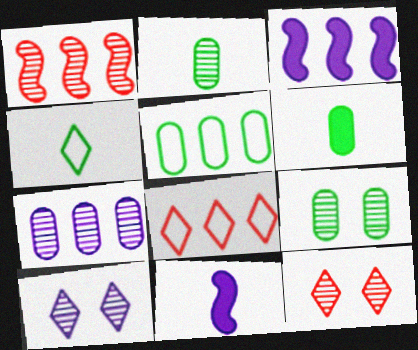[[1, 2, 10], 
[5, 6, 9], 
[5, 11, 12], 
[8, 9, 11]]